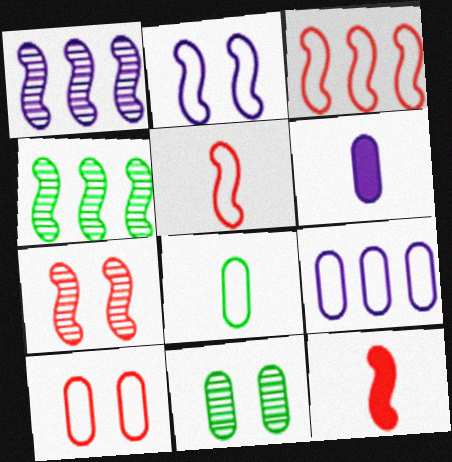[[2, 4, 12], 
[3, 7, 12], 
[8, 9, 10]]